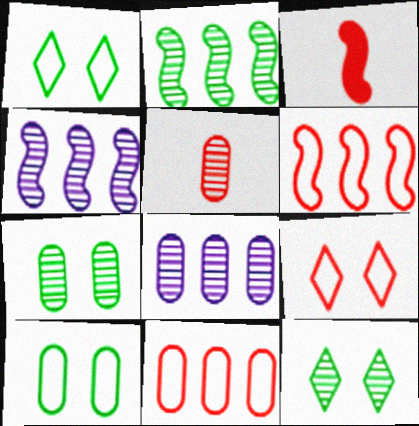[[1, 3, 8], 
[4, 5, 12], 
[5, 7, 8]]